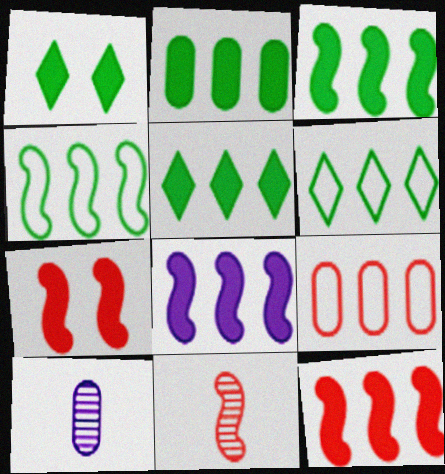[[2, 3, 5], 
[3, 8, 12], 
[6, 7, 10]]